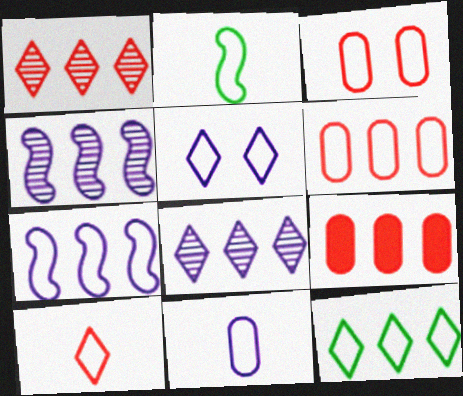[[2, 5, 6], 
[2, 10, 11], 
[4, 9, 12], 
[5, 7, 11], 
[5, 10, 12], 
[6, 7, 12]]